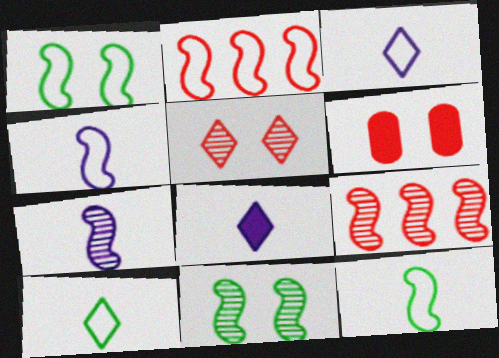[[1, 2, 4], 
[7, 9, 11]]